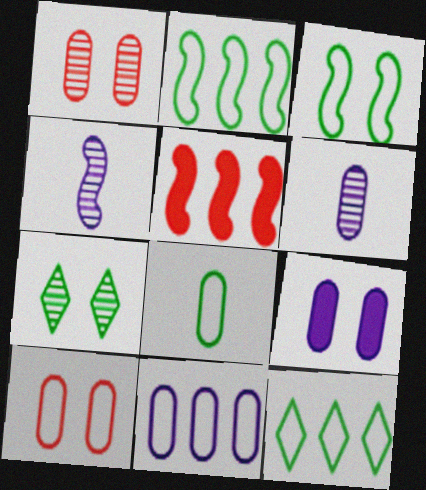[[3, 4, 5], 
[3, 8, 12], 
[6, 9, 11], 
[8, 10, 11]]